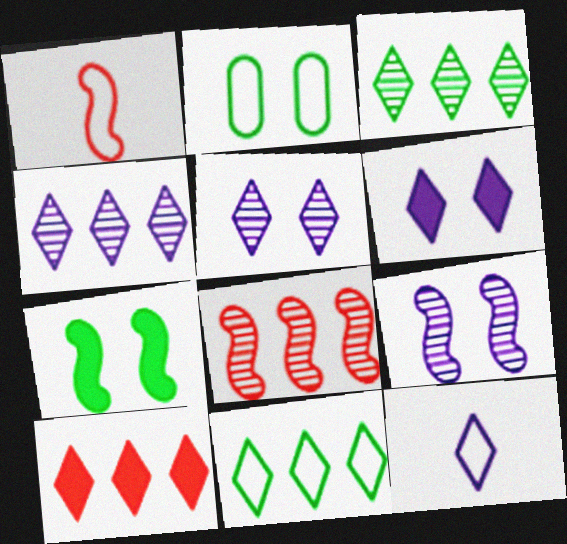[[4, 6, 12], 
[4, 10, 11]]